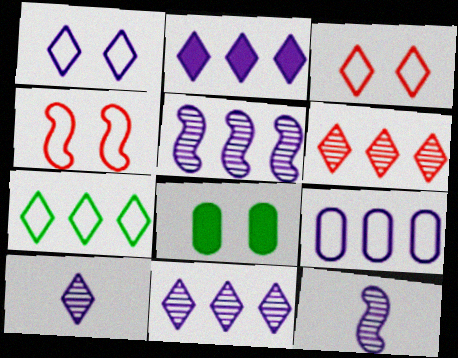[[1, 2, 10], 
[2, 5, 9], 
[2, 6, 7]]